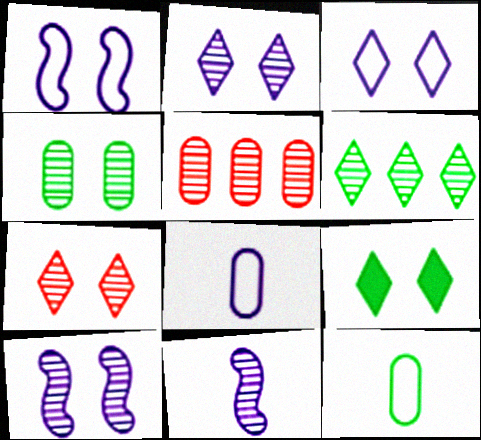[[3, 7, 9], 
[4, 7, 10]]